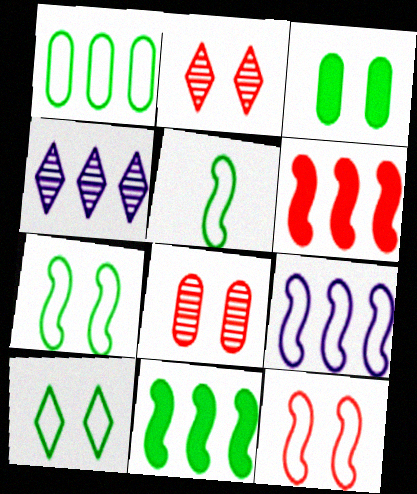[[1, 4, 6], 
[1, 5, 10], 
[5, 9, 12]]